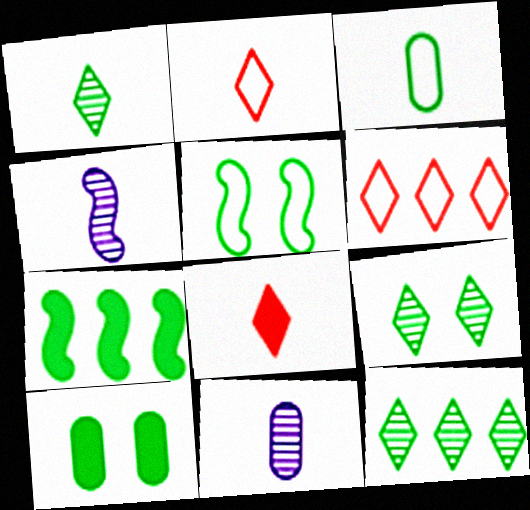[[1, 9, 12], 
[3, 4, 8], 
[3, 7, 9], 
[4, 6, 10], 
[5, 9, 10]]